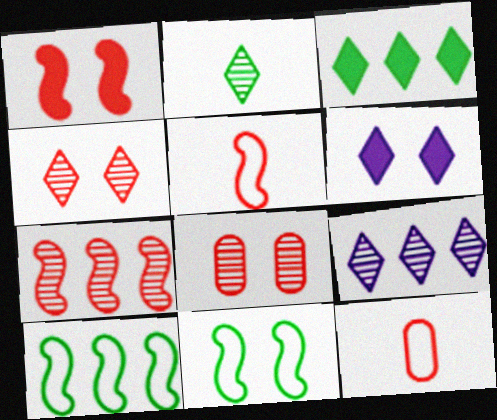[[1, 5, 7], 
[2, 4, 9], 
[6, 8, 11]]